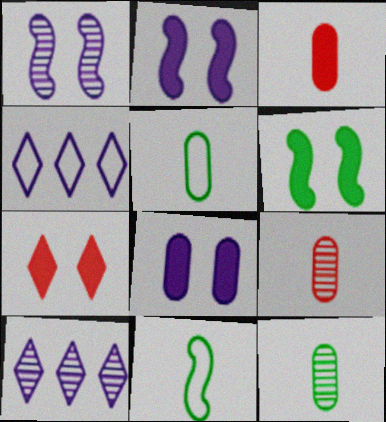[[4, 6, 9], 
[6, 7, 8]]